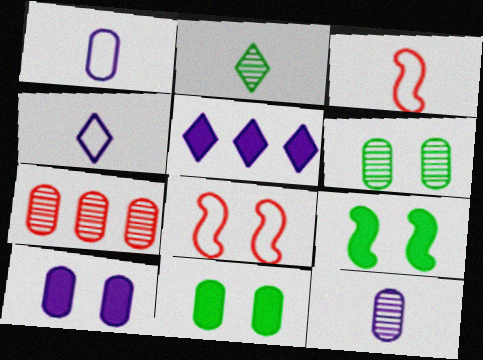[[1, 7, 11], 
[3, 5, 6], 
[4, 7, 9], 
[6, 7, 12]]